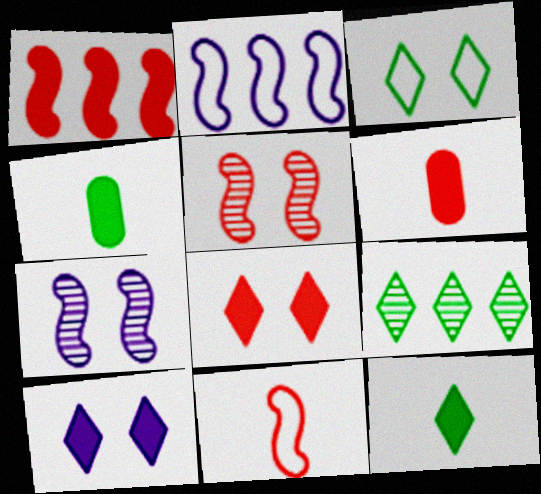[[1, 4, 10], 
[1, 5, 11], 
[1, 6, 8], 
[3, 9, 12]]